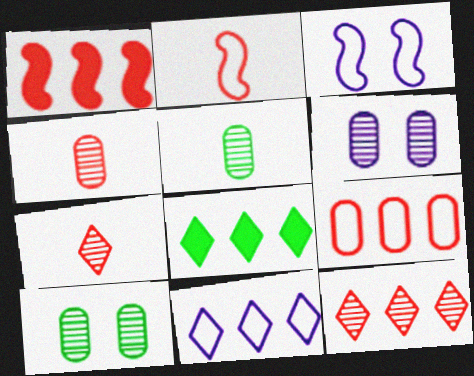[[1, 9, 12], 
[2, 6, 8], 
[3, 4, 8], 
[8, 11, 12]]